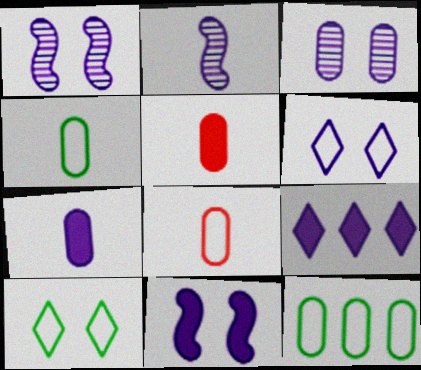[[3, 5, 12], 
[3, 6, 11], 
[7, 9, 11]]